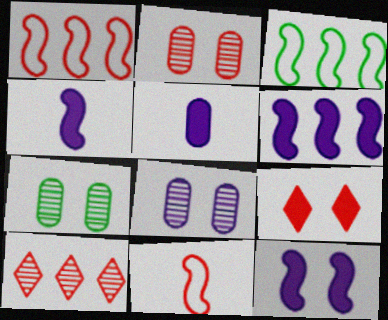[[2, 7, 8], 
[4, 6, 12]]